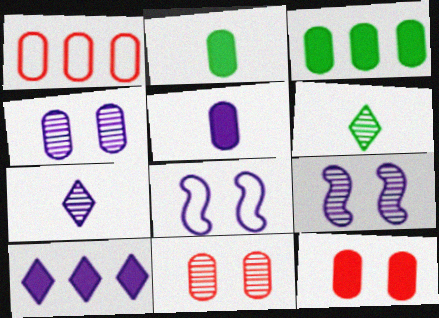[[1, 2, 4], 
[3, 5, 12]]